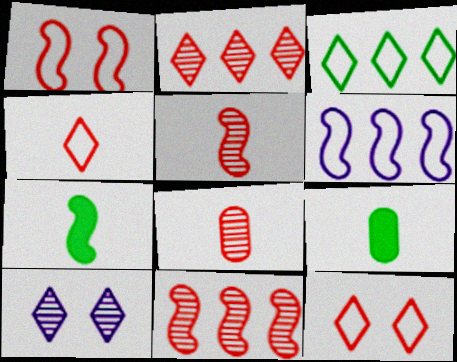[]